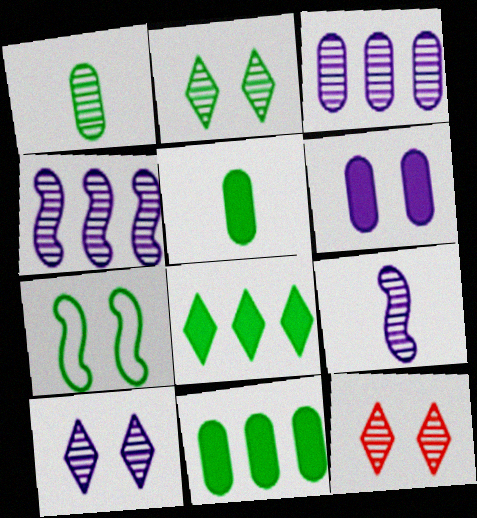[[1, 4, 12], 
[1, 7, 8], 
[2, 10, 12], 
[3, 9, 10], 
[6, 7, 12]]